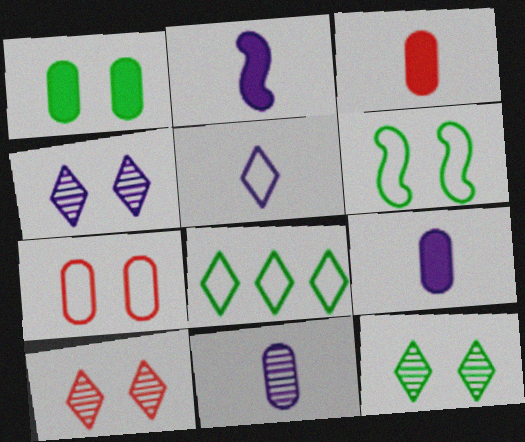[[1, 6, 12], 
[2, 5, 11], 
[4, 10, 12]]